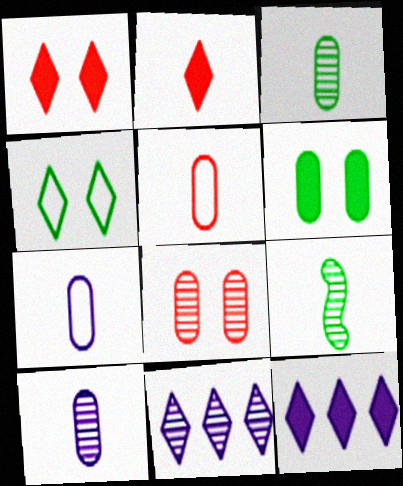[[2, 4, 11], 
[2, 7, 9], 
[8, 9, 11]]